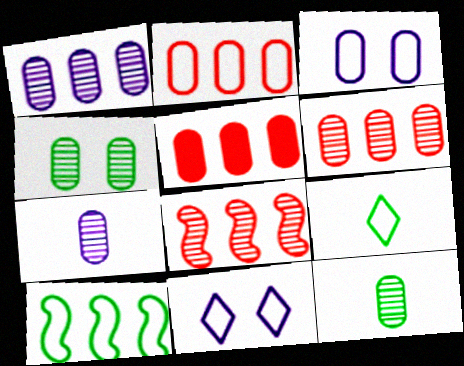[[2, 5, 6], 
[3, 5, 12], 
[4, 6, 7]]